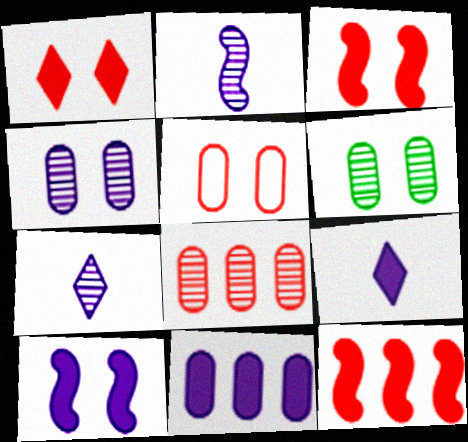[[9, 10, 11]]